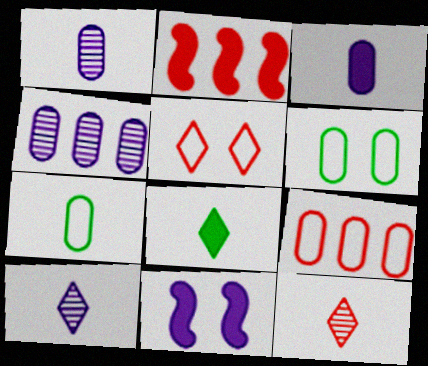[[2, 6, 10]]